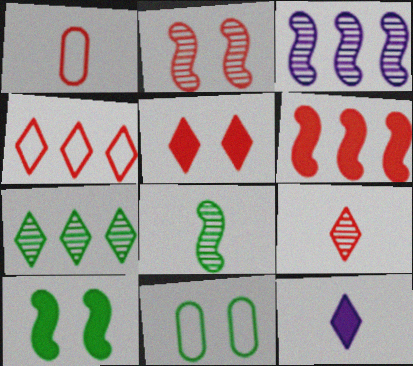[[1, 8, 12], 
[2, 3, 8], 
[4, 5, 9]]